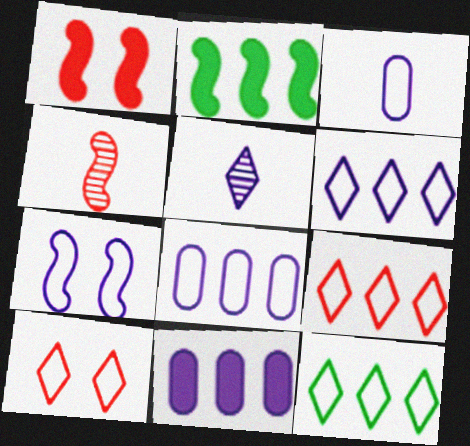[[2, 4, 7], 
[3, 6, 7], 
[5, 7, 11], 
[6, 9, 12]]